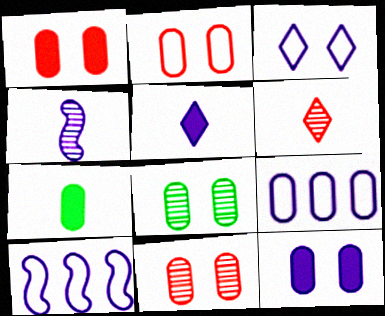[[1, 2, 11], 
[2, 8, 12], 
[7, 9, 11]]